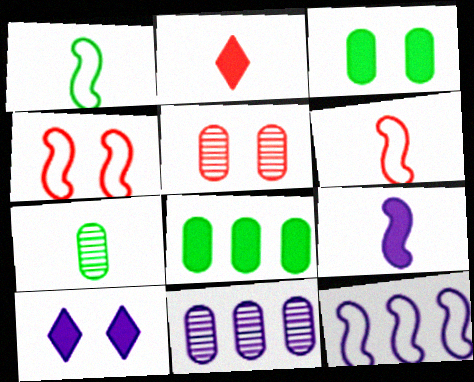[[1, 4, 12], 
[5, 7, 11]]